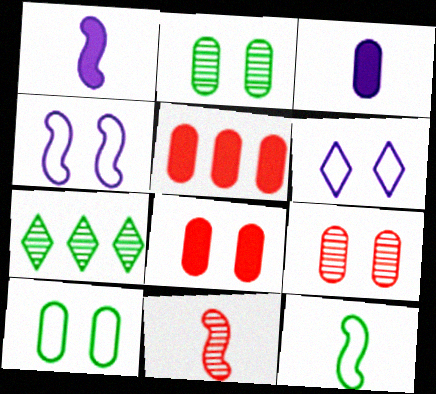[[1, 11, 12]]